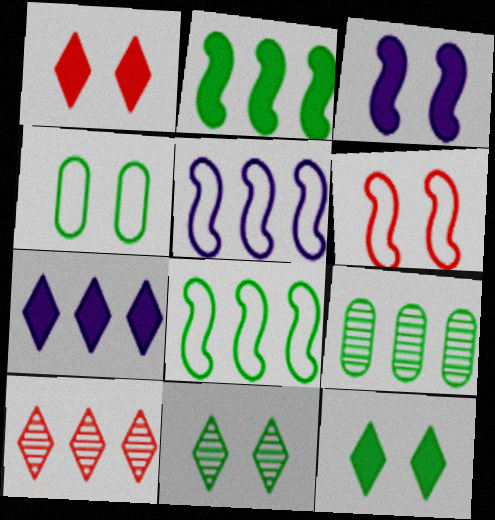[]